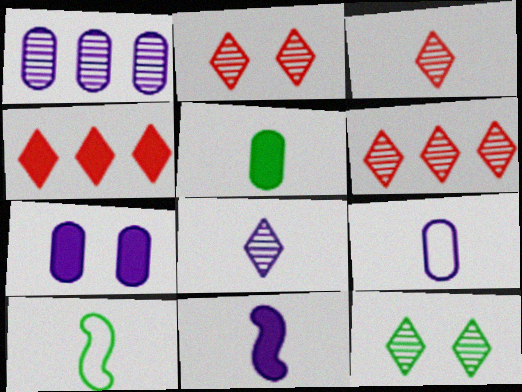[[1, 7, 9], 
[2, 3, 6], 
[6, 7, 10], 
[6, 8, 12], 
[8, 9, 11]]